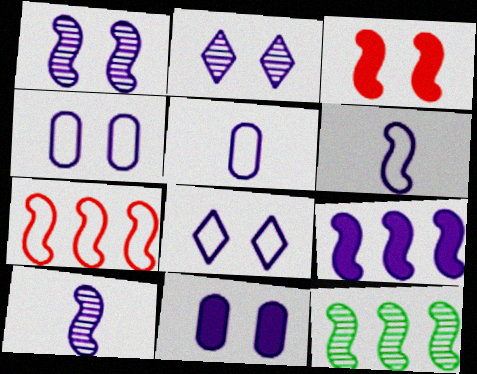[[1, 6, 9], 
[1, 8, 11], 
[2, 5, 9], 
[3, 6, 12], 
[7, 9, 12]]